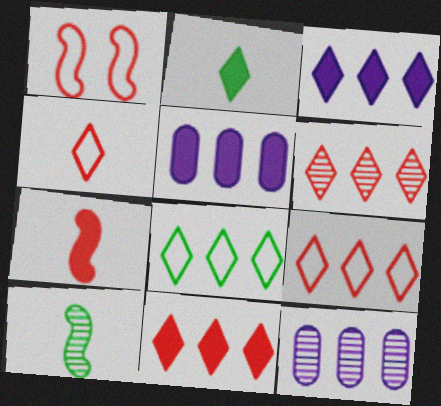[[1, 2, 12], 
[3, 6, 8], 
[6, 9, 11]]